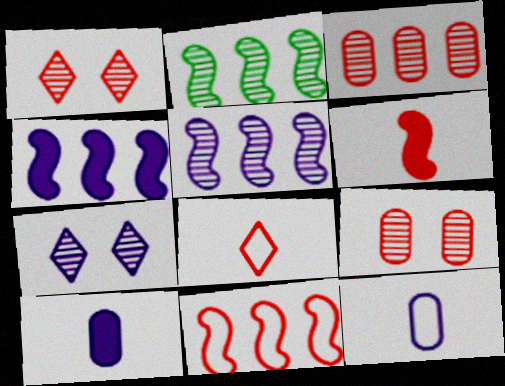[[2, 4, 11], 
[4, 7, 12]]